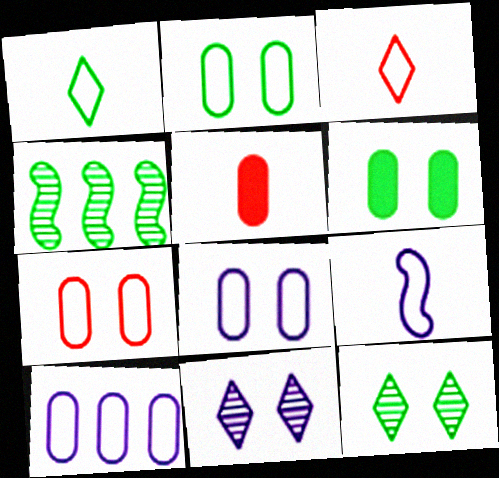[[1, 4, 6], 
[2, 7, 8]]